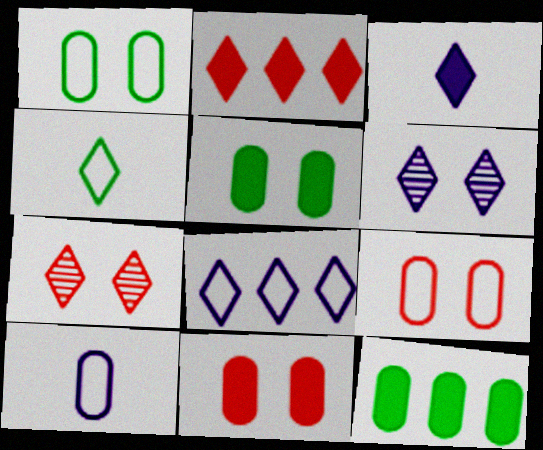[[2, 4, 6], 
[3, 6, 8]]